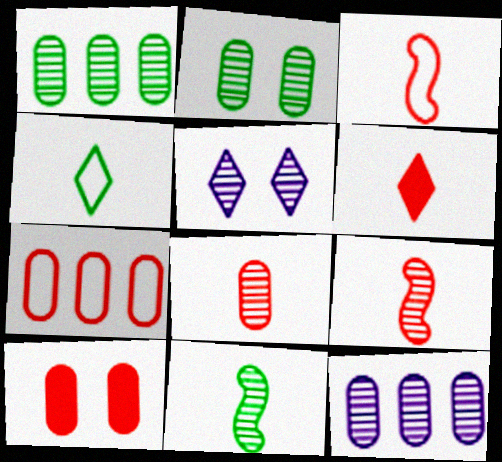[[1, 5, 9], 
[2, 8, 12], 
[3, 6, 8], 
[7, 8, 10]]